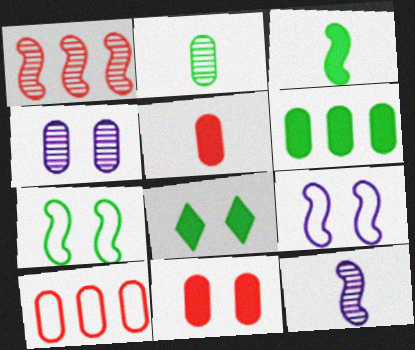[[1, 3, 9], 
[3, 6, 8], 
[8, 10, 12]]